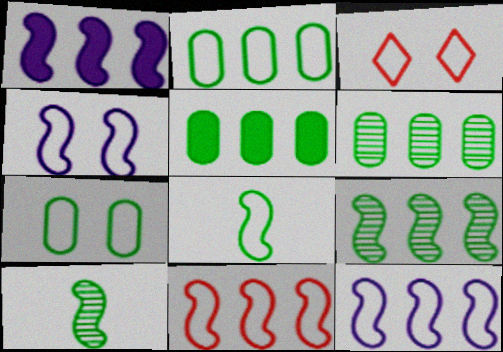[[1, 9, 11], 
[2, 5, 6], 
[3, 4, 7], 
[4, 8, 11]]